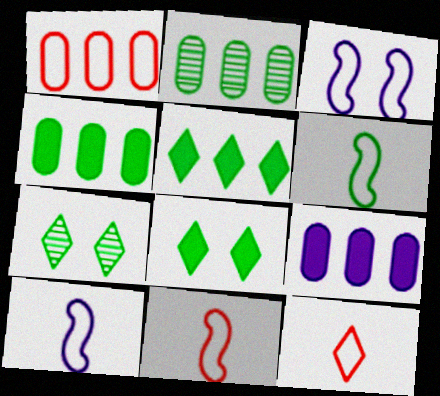[[1, 2, 9], 
[2, 6, 8], 
[4, 6, 7], 
[6, 10, 11], 
[7, 9, 11]]